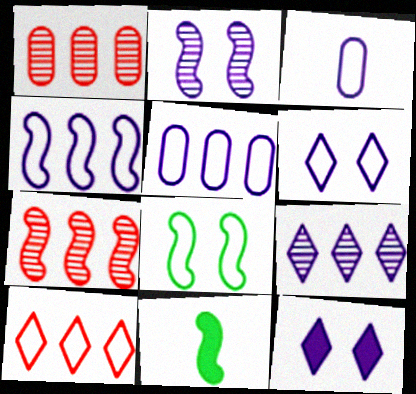[[1, 6, 11], 
[3, 4, 6], 
[3, 8, 10]]